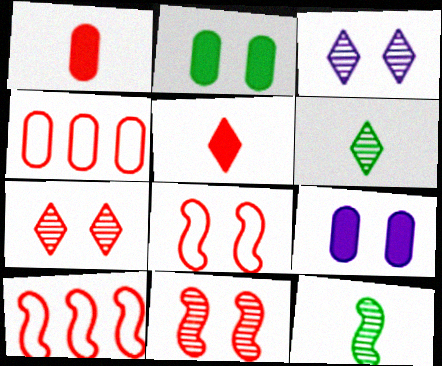[[1, 7, 10], 
[2, 3, 8], 
[4, 5, 11], 
[6, 9, 10]]